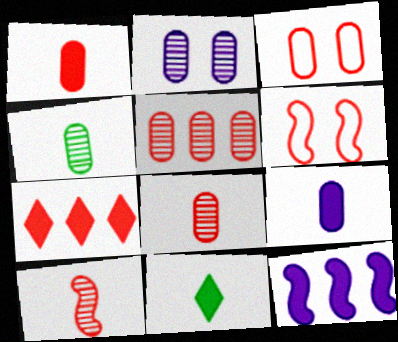[[1, 3, 5], 
[2, 4, 5], 
[3, 7, 10], 
[6, 7, 8]]